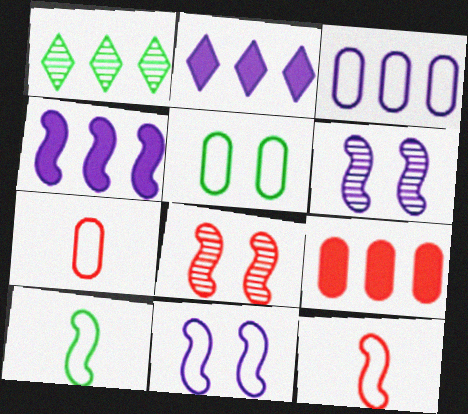[[3, 5, 7], 
[4, 8, 10]]